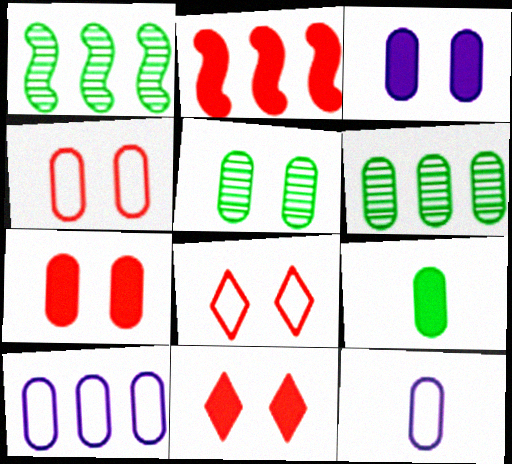[[1, 11, 12], 
[3, 4, 5], 
[6, 7, 12]]